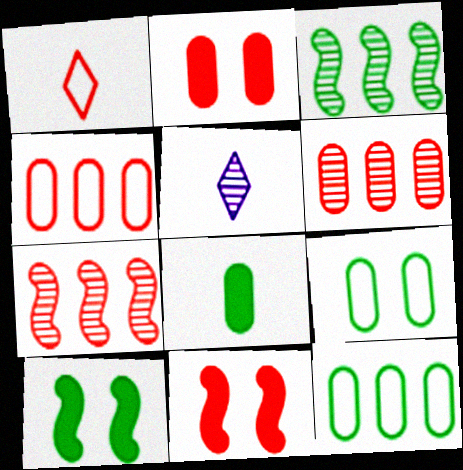[[1, 2, 7], 
[1, 6, 11], 
[4, 5, 10], 
[5, 11, 12]]